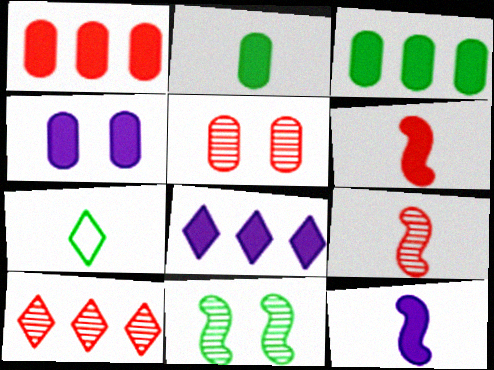[[1, 2, 4], 
[3, 7, 11], 
[4, 8, 12], 
[5, 9, 10]]